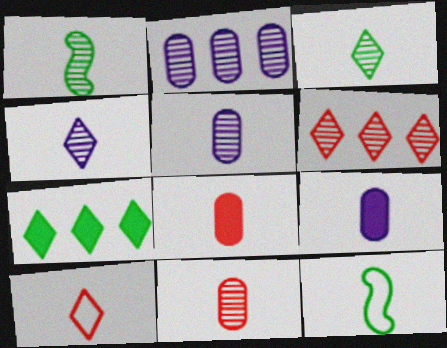[[1, 4, 11], 
[1, 9, 10], 
[4, 8, 12]]